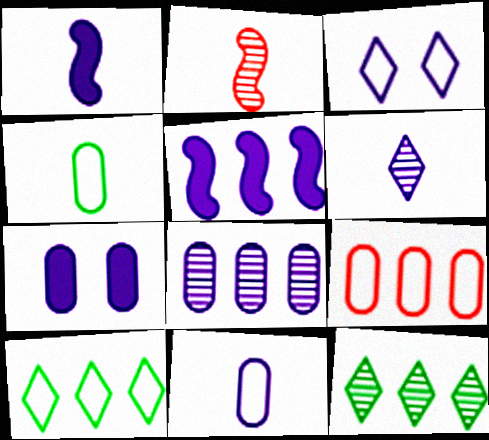[[1, 3, 8], 
[1, 6, 11], 
[2, 7, 10], 
[5, 9, 12], 
[7, 8, 11]]